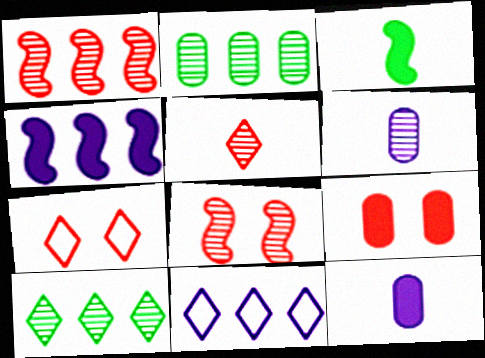[[6, 8, 10], 
[7, 8, 9]]